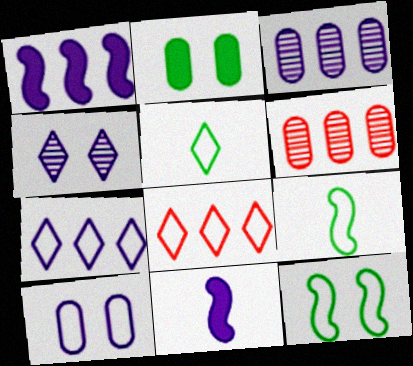[[1, 3, 7], 
[8, 9, 10]]